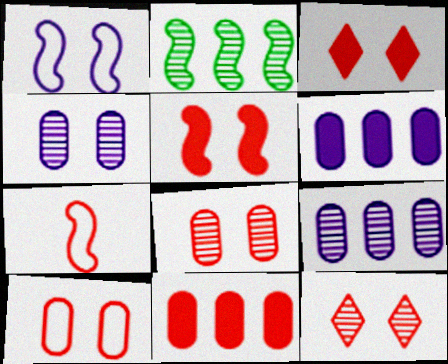[[5, 10, 12], 
[7, 11, 12]]